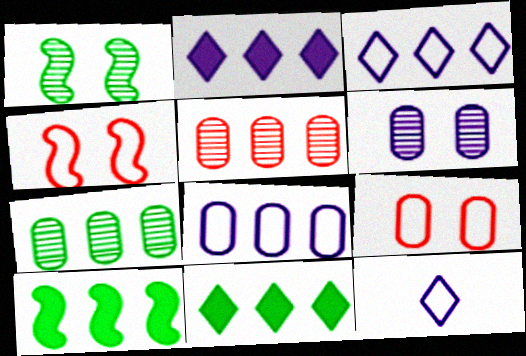[[3, 5, 10]]